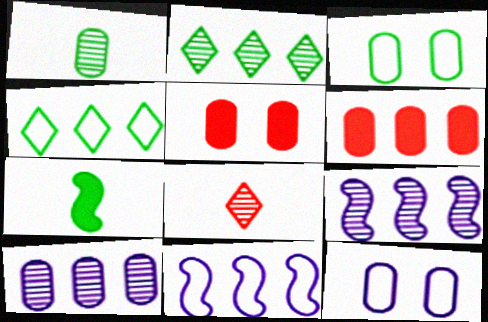[[1, 6, 12], 
[2, 3, 7], 
[2, 6, 11], 
[4, 6, 9]]